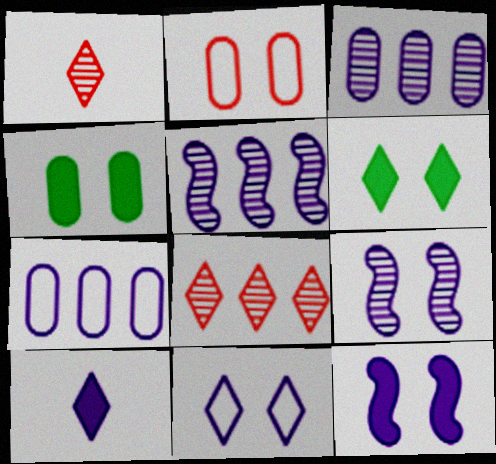[[2, 6, 9], 
[7, 9, 10]]